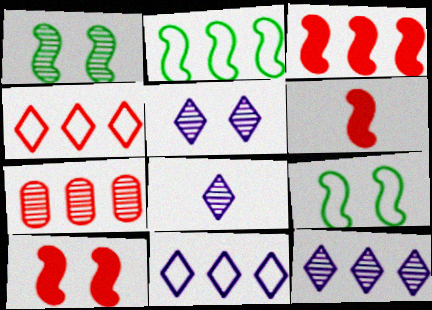[[1, 7, 8], 
[3, 4, 7], 
[3, 6, 10], 
[5, 8, 12]]